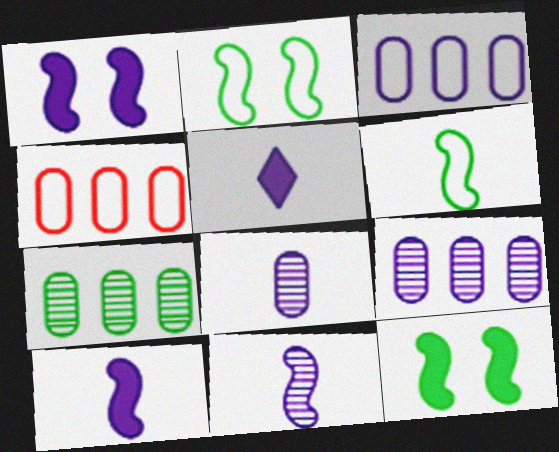[]